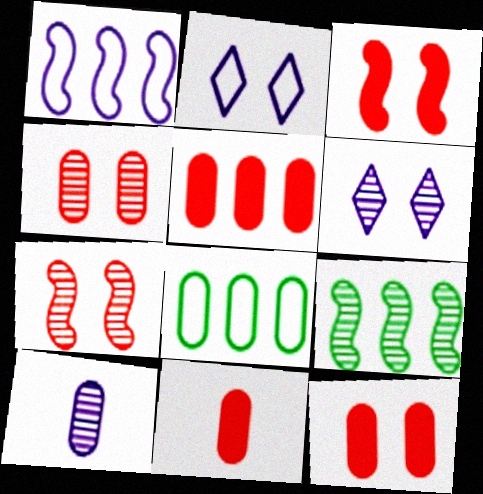[[2, 9, 11], 
[5, 11, 12], 
[8, 10, 12]]